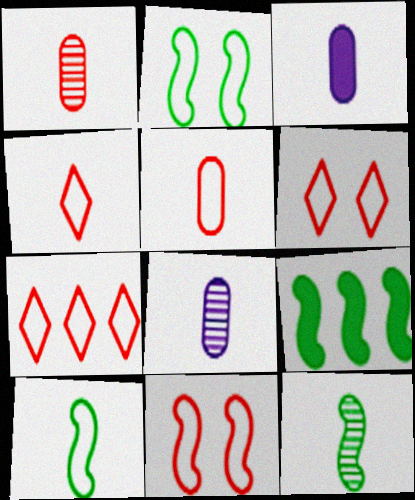[[2, 9, 12], 
[3, 4, 12], 
[4, 6, 7], 
[5, 7, 11], 
[6, 8, 9]]